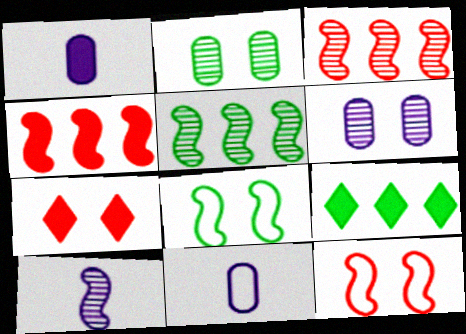[[4, 8, 10], 
[5, 7, 11], 
[6, 7, 8]]